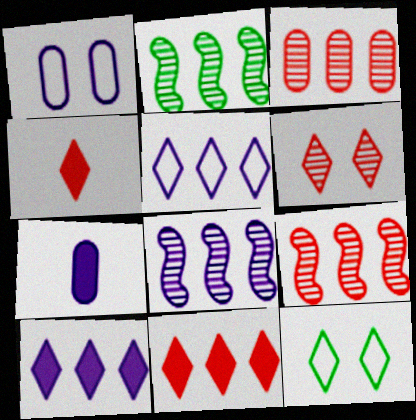[[1, 2, 4], 
[2, 8, 9], 
[7, 9, 12]]